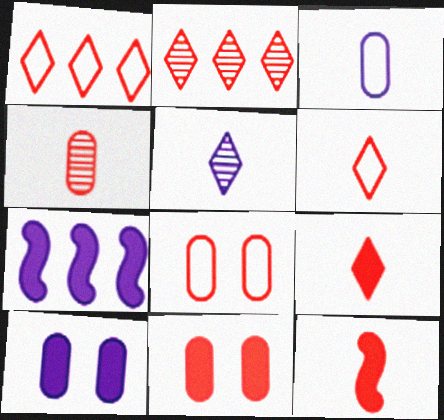[[2, 8, 12], 
[4, 6, 12]]